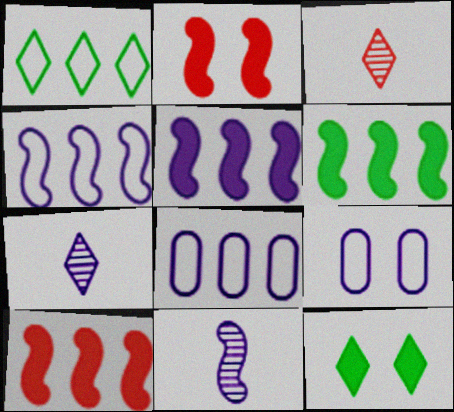[[3, 6, 9], 
[5, 6, 10], 
[5, 7, 9]]